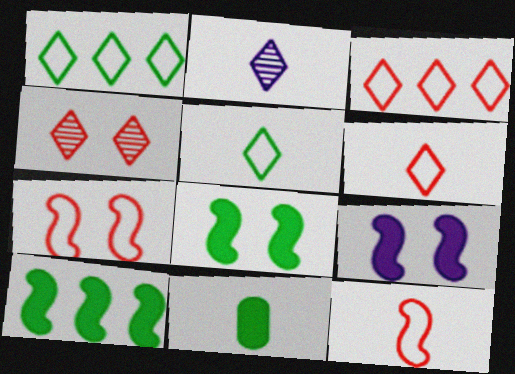[[2, 11, 12]]